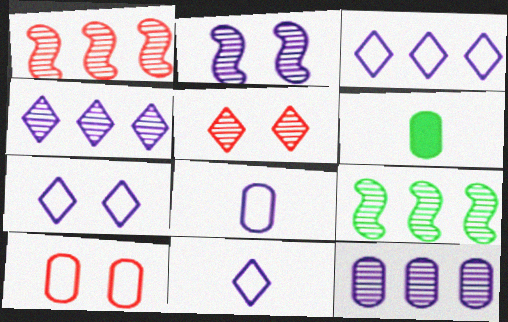[[1, 6, 7], 
[3, 7, 11], 
[6, 10, 12]]